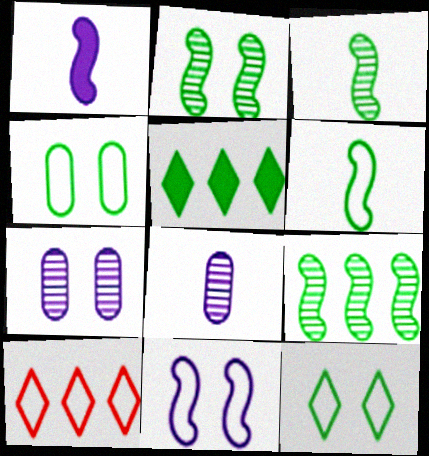[[2, 3, 9], 
[3, 4, 5]]